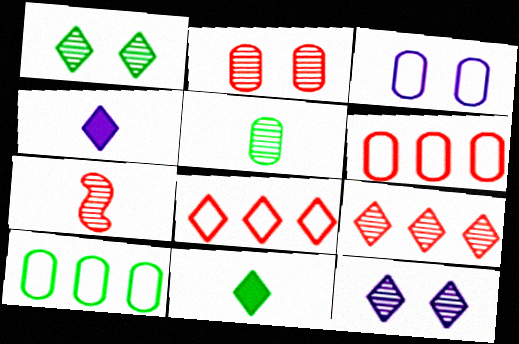[[1, 4, 8], 
[2, 7, 9], 
[8, 11, 12]]